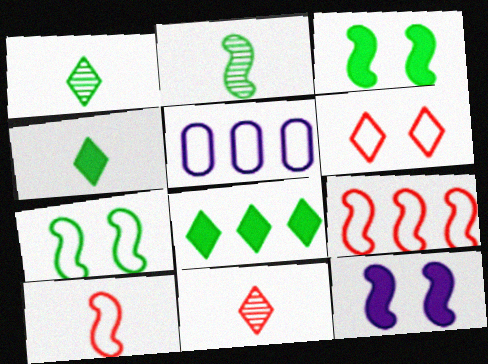[[2, 9, 12], 
[3, 5, 11]]